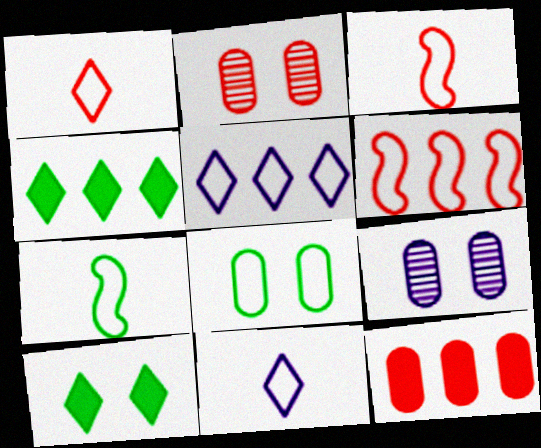[[3, 4, 9], 
[3, 5, 8], 
[6, 8, 11]]